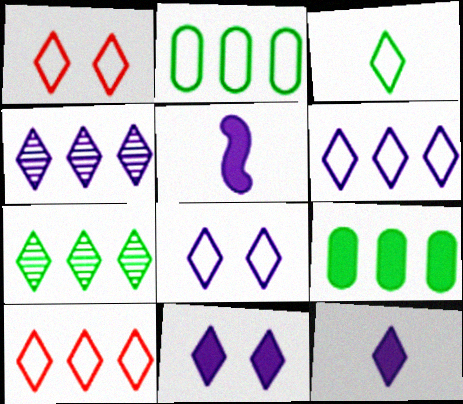[[1, 3, 6], 
[1, 7, 12], 
[3, 8, 10], 
[4, 8, 12]]